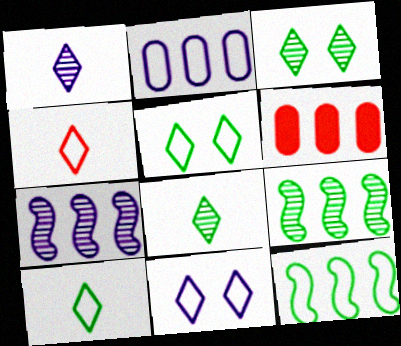[]